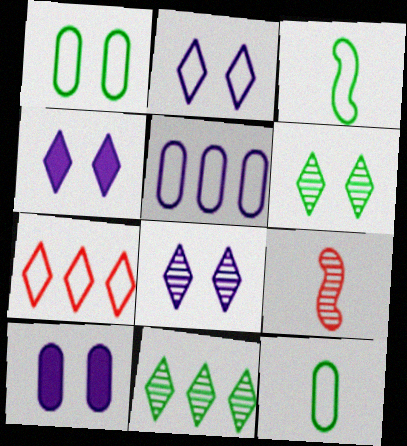[[2, 4, 8]]